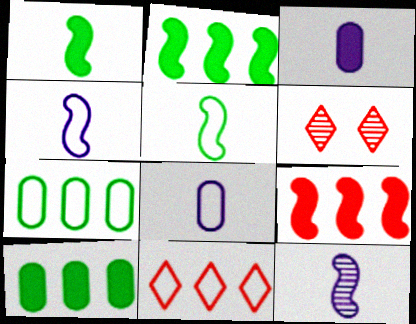[[2, 6, 8], 
[4, 6, 10]]